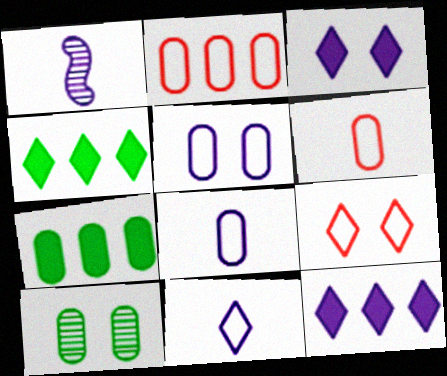[[1, 5, 12], 
[1, 7, 9]]